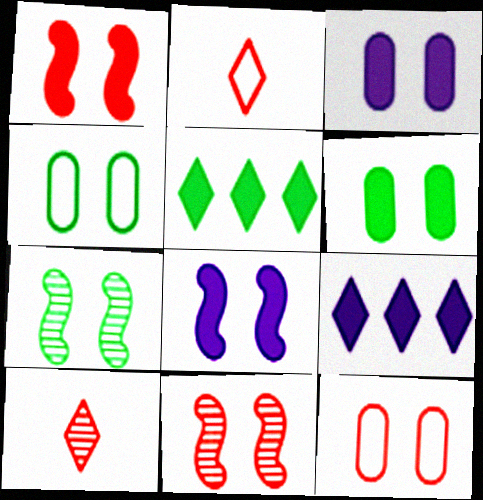[]